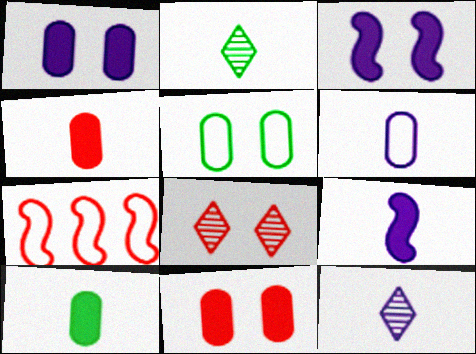[[1, 2, 7], 
[3, 5, 8], 
[4, 7, 8], 
[6, 9, 12]]